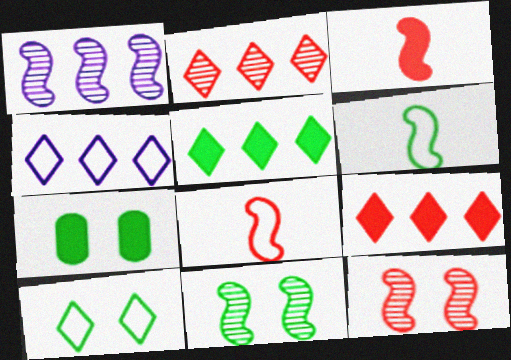[[2, 4, 5], 
[7, 10, 11]]